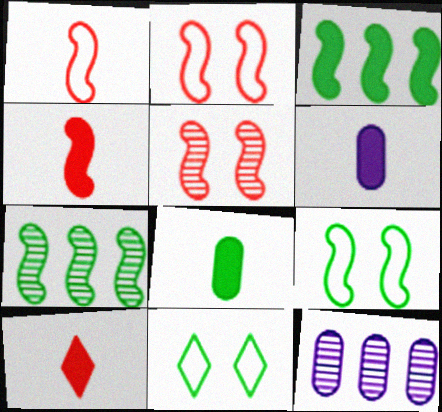[[4, 11, 12], 
[7, 8, 11], 
[9, 10, 12]]